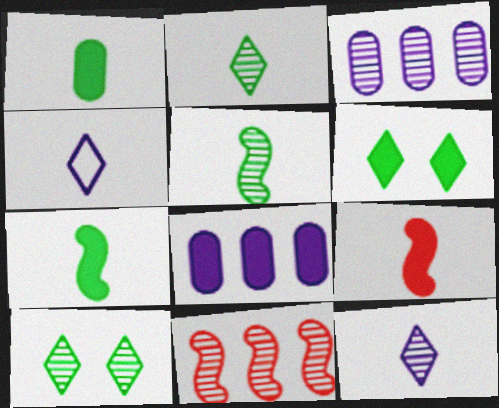[[6, 8, 9]]